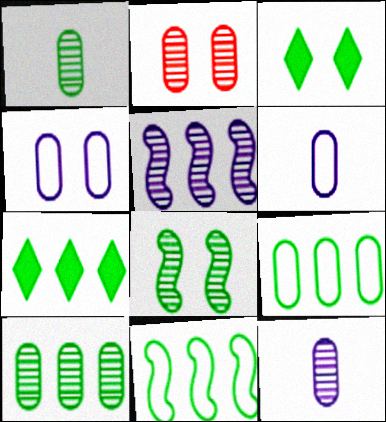[[1, 3, 11], 
[2, 10, 12], 
[7, 10, 11]]